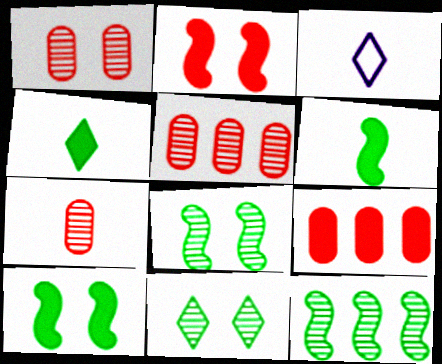[[1, 5, 7], 
[3, 5, 10], 
[3, 6, 7], 
[3, 8, 9]]